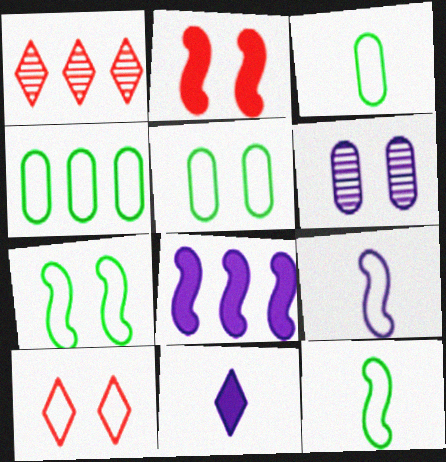[[1, 4, 8], 
[3, 4, 5], 
[4, 9, 10]]